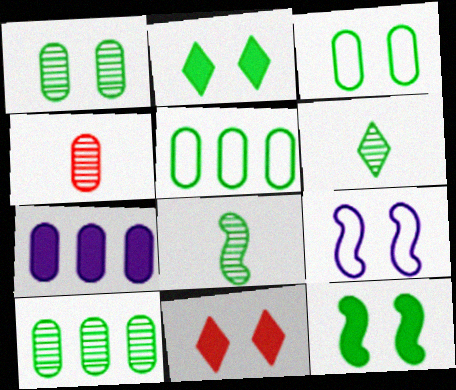[[1, 9, 11], 
[2, 5, 8], 
[3, 4, 7], 
[5, 6, 12]]